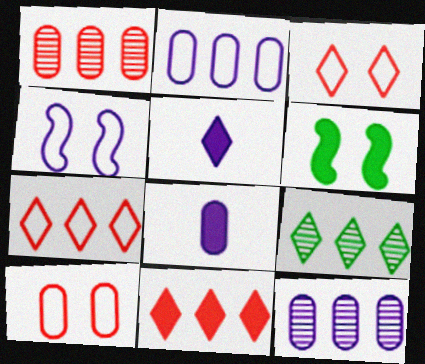[[3, 5, 9], 
[4, 5, 12], 
[6, 8, 11]]